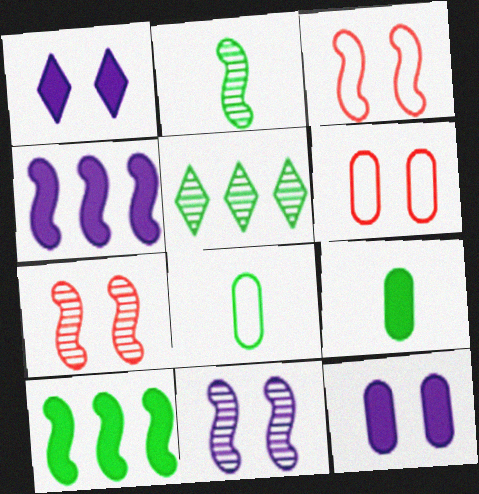[[2, 3, 4]]